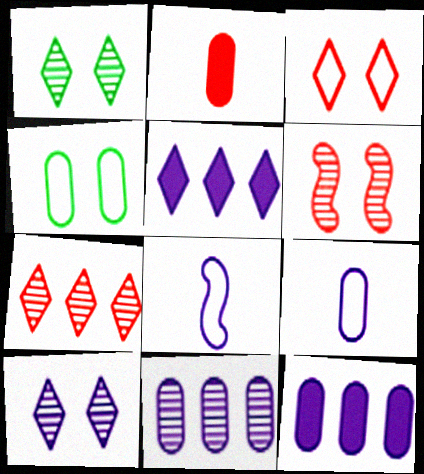[[2, 4, 11], 
[8, 10, 12]]